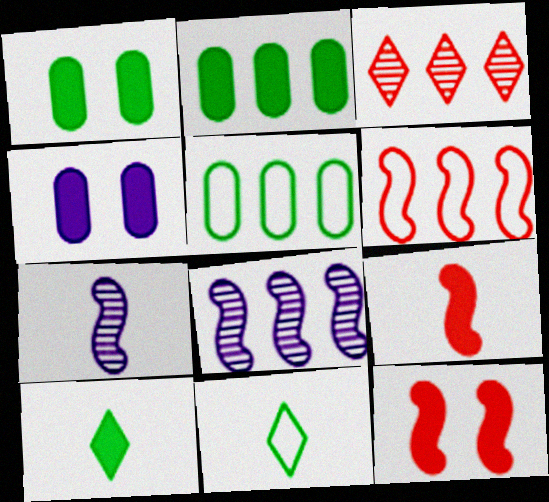[]